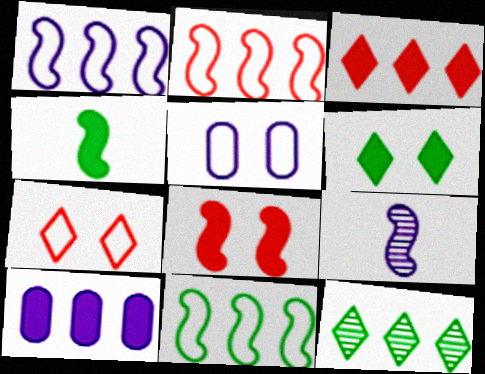[[1, 2, 11], 
[2, 10, 12], 
[8, 9, 11]]